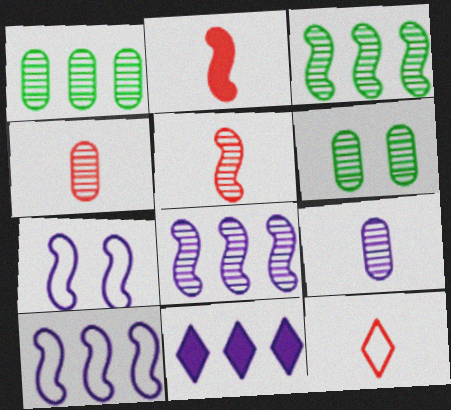[[2, 3, 7], 
[2, 4, 12], 
[7, 9, 11]]